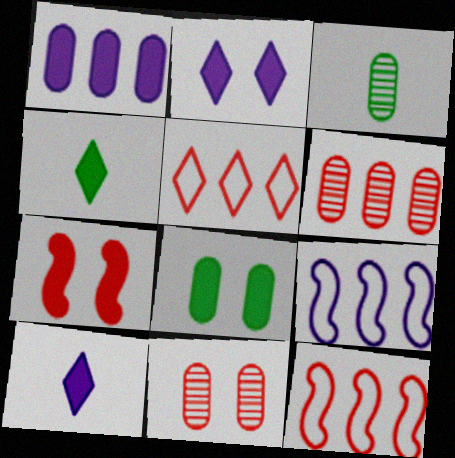[[1, 4, 7], 
[2, 3, 12], 
[2, 7, 8], 
[4, 9, 11]]